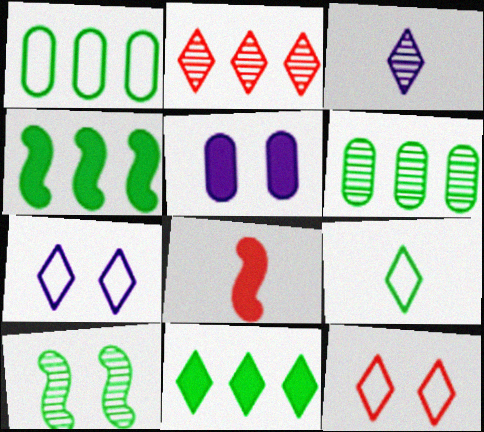[[3, 11, 12], 
[5, 8, 11], 
[5, 10, 12], 
[6, 7, 8]]